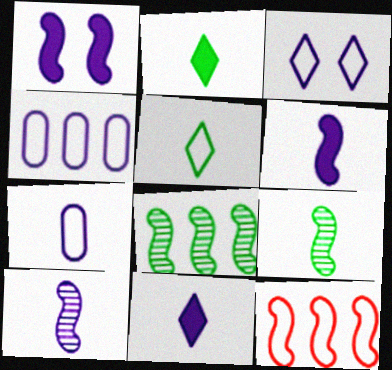[[1, 9, 12], 
[7, 10, 11]]